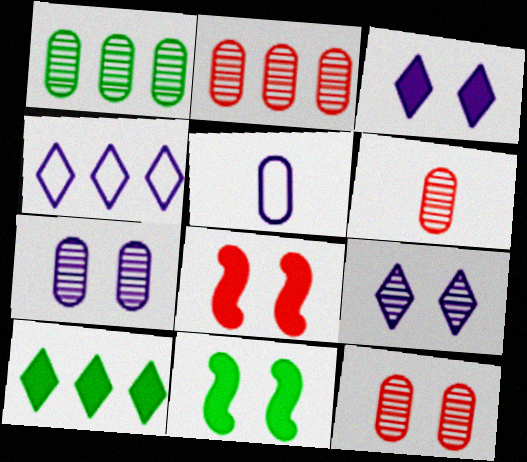[[1, 6, 7], 
[2, 6, 12], 
[4, 6, 11]]